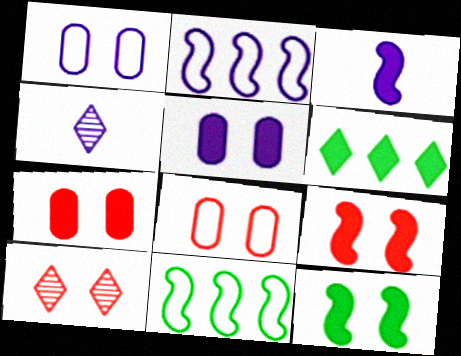[[1, 10, 12], 
[2, 4, 5], 
[3, 6, 7], 
[4, 7, 11], 
[8, 9, 10]]